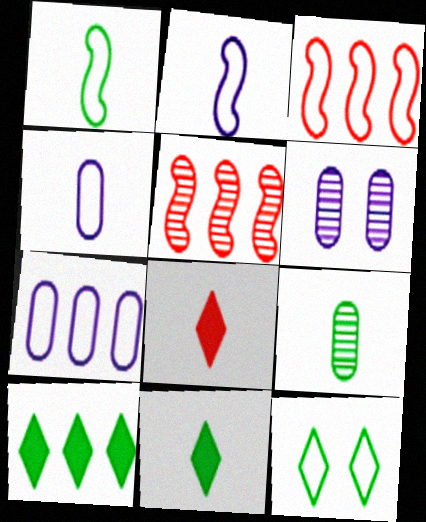[[1, 9, 11], 
[2, 8, 9], 
[3, 4, 12], 
[3, 6, 11], 
[5, 7, 10]]